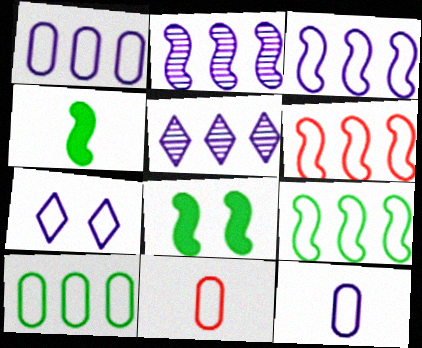[[3, 6, 9], 
[3, 7, 12], 
[5, 8, 11], 
[7, 9, 11]]